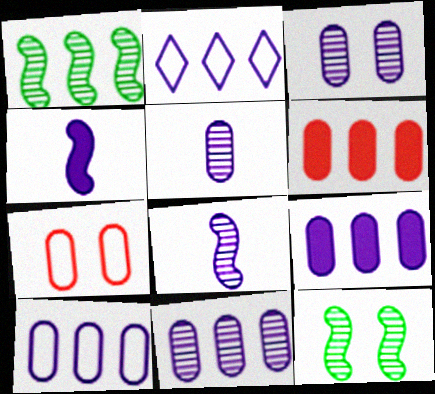[[1, 2, 6], 
[2, 3, 4], 
[3, 5, 11], 
[9, 10, 11]]